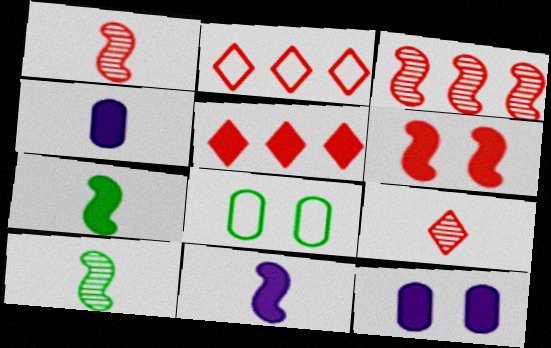[[2, 10, 12], 
[5, 7, 12]]